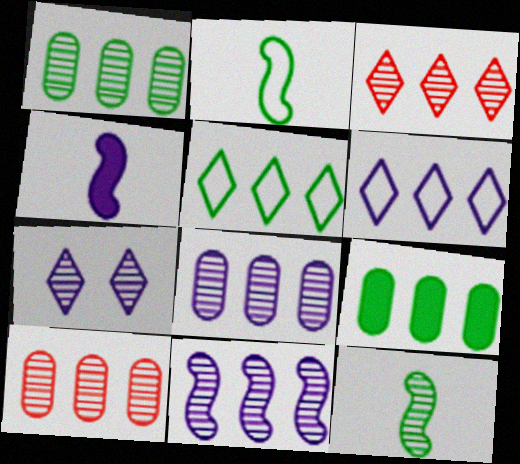[[1, 3, 11], 
[1, 8, 10], 
[7, 10, 12]]